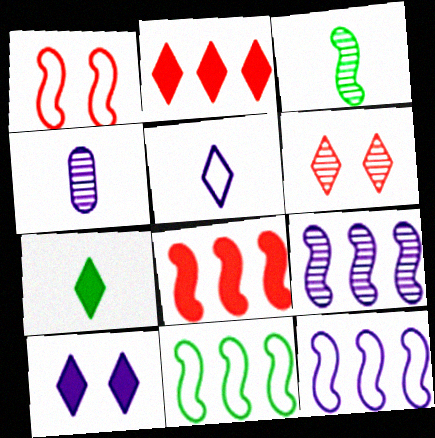[[2, 7, 10], 
[4, 10, 12], 
[8, 9, 11]]